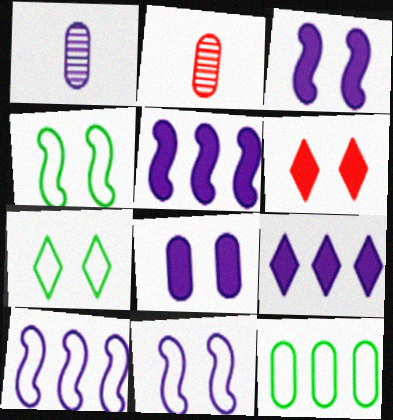[[1, 9, 11], 
[2, 4, 9], 
[2, 5, 7], 
[2, 8, 12]]